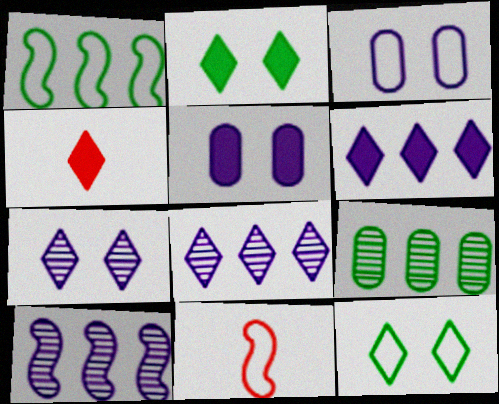[[2, 4, 6], 
[4, 8, 12]]